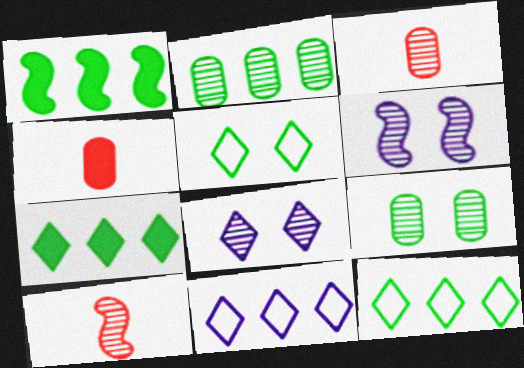[[1, 2, 12], 
[2, 8, 10], 
[4, 6, 12]]